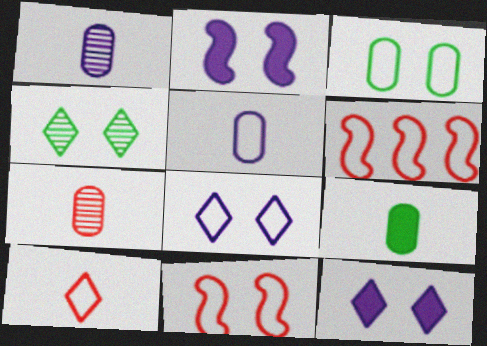[[3, 8, 11], 
[5, 7, 9]]